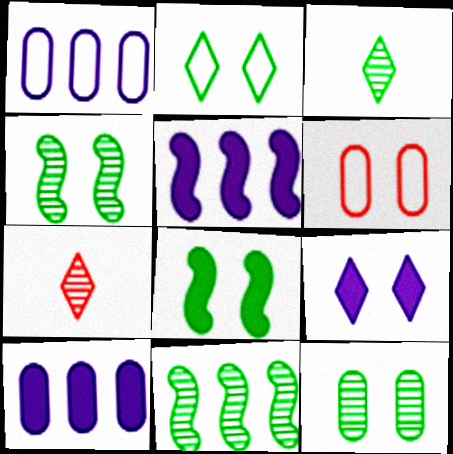[[1, 7, 8], 
[2, 8, 12], 
[3, 5, 6], 
[3, 11, 12], 
[4, 6, 9]]